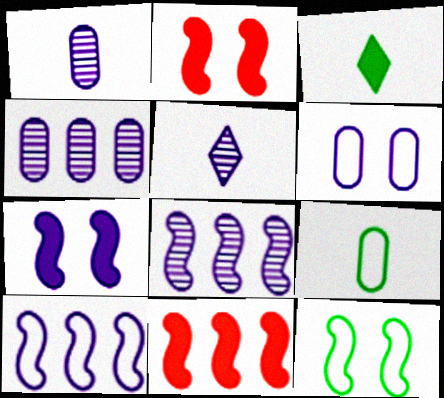[]